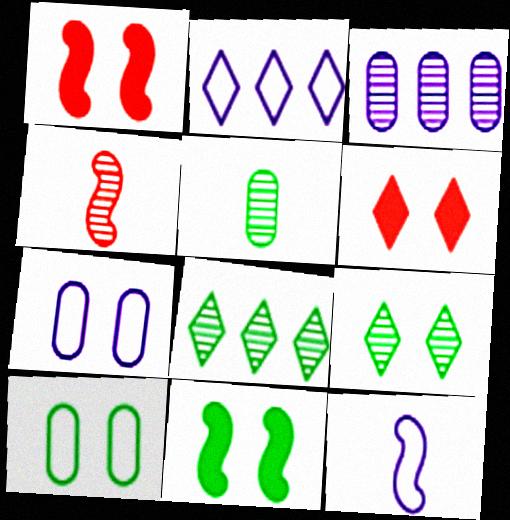[[1, 2, 5], 
[1, 7, 9], 
[2, 7, 12], 
[3, 4, 9], 
[9, 10, 11]]